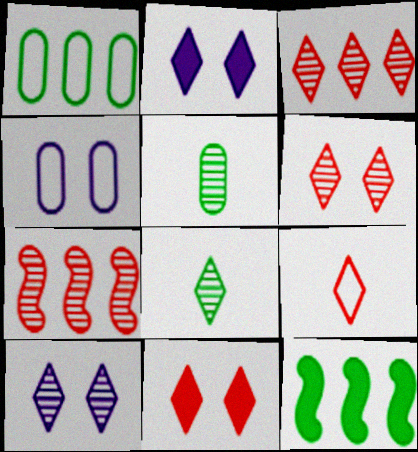[[3, 8, 10], 
[3, 9, 11], 
[5, 7, 10]]